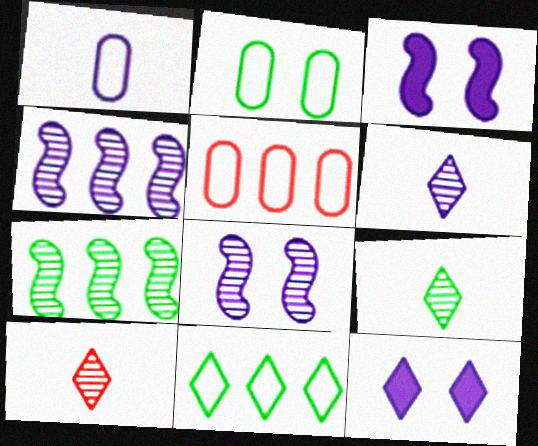[[1, 2, 5], 
[1, 4, 12], 
[3, 5, 9], 
[6, 9, 10], 
[10, 11, 12]]